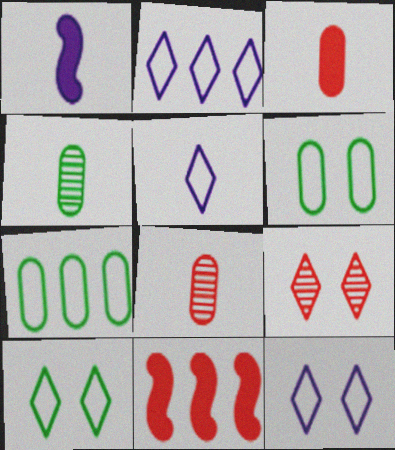[[1, 7, 9], 
[2, 5, 12], 
[4, 11, 12]]